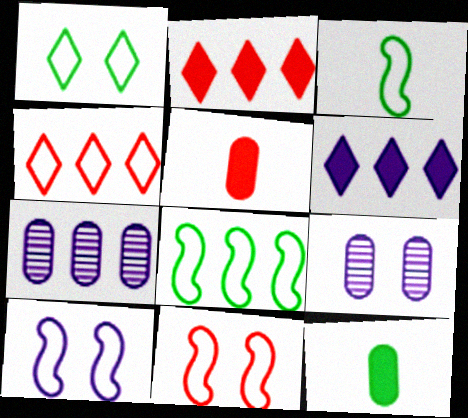[[2, 3, 9], 
[2, 7, 8]]